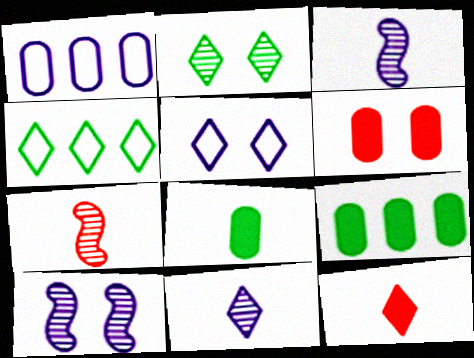[[3, 4, 6], 
[5, 7, 9]]